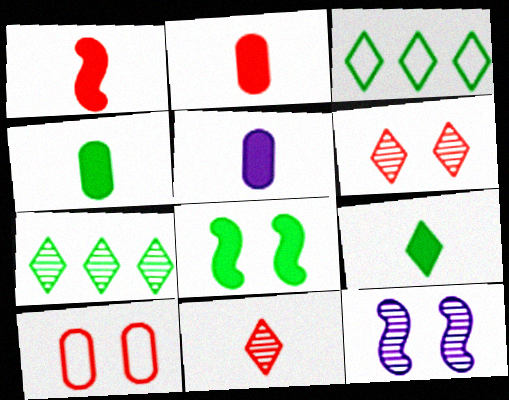[[1, 5, 9], 
[2, 3, 12], 
[2, 4, 5]]